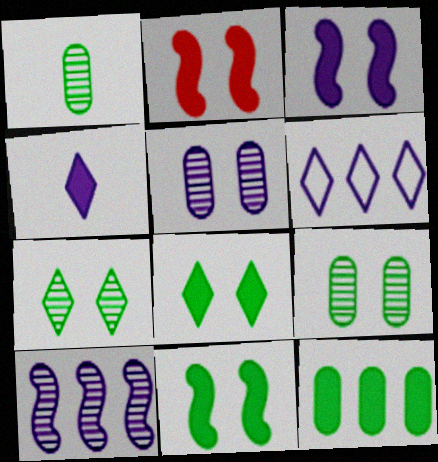[[1, 2, 6], 
[2, 3, 11], 
[2, 4, 12]]